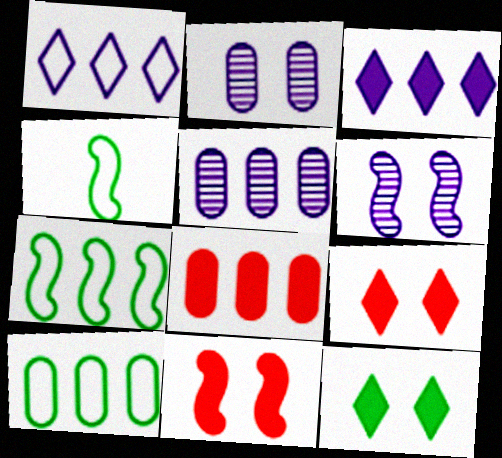[[4, 5, 9], 
[5, 8, 10]]